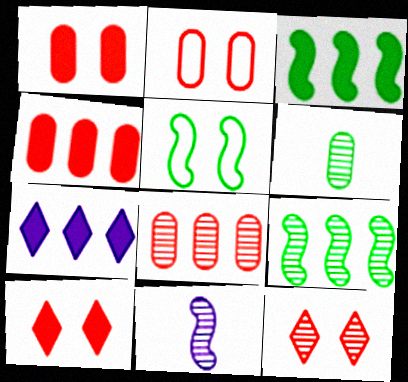[[3, 4, 7]]